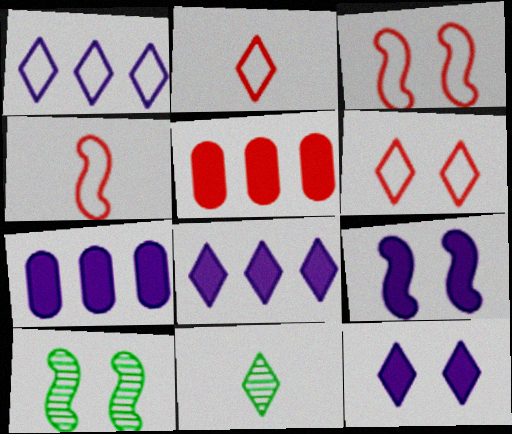[[2, 7, 10], 
[3, 7, 11], 
[3, 9, 10], 
[6, 8, 11]]